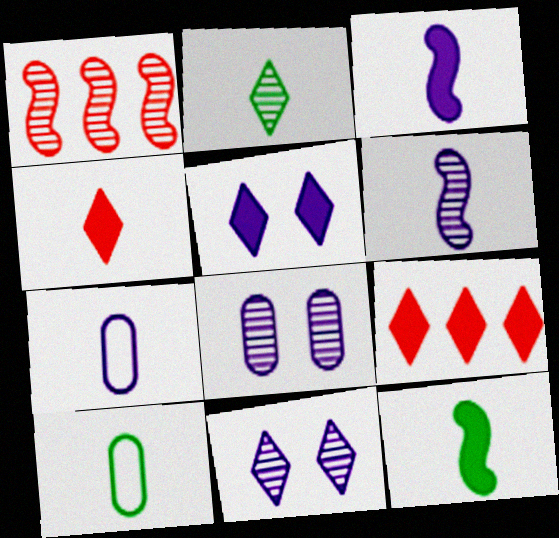[[1, 2, 8], 
[1, 5, 10], 
[2, 10, 12], 
[4, 6, 10]]